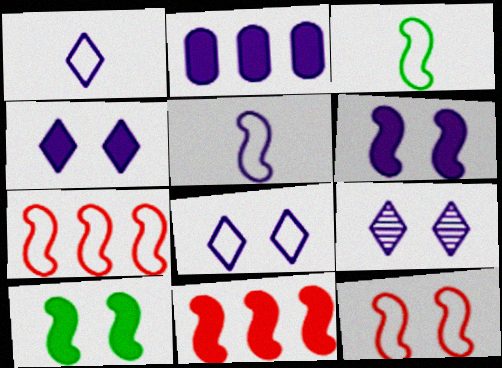[[2, 5, 9], 
[4, 8, 9]]